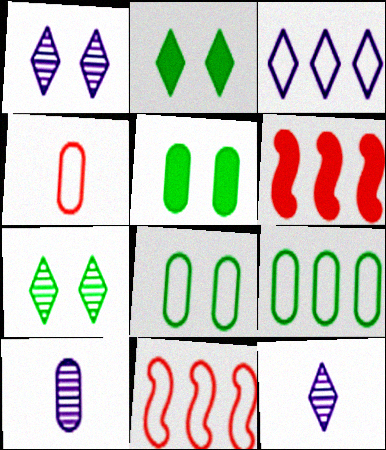[[2, 10, 11], 
[3, 9, 11], 
[5, 11, 12], 
[6, 8, 12]]